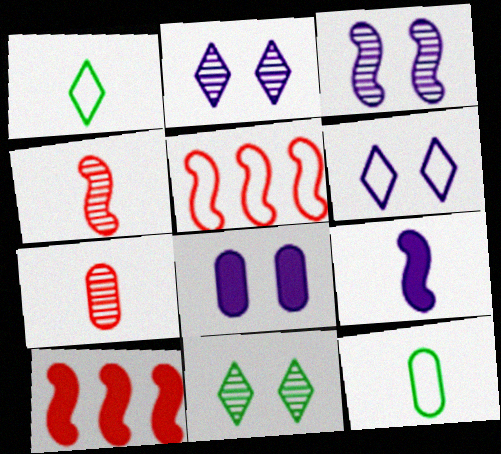[[1, 7, 9], 
[2, 10, 12], 
[3, 6, 8], 
[5, 6, 12]]